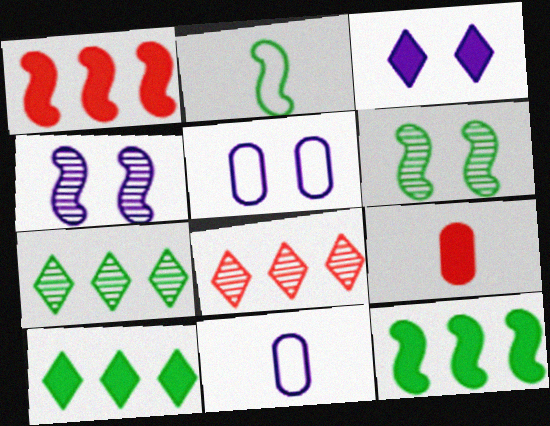[[1, 2, 4], 
[2, 6, 12], 
[3, 4, 5], 
[3, 9, 12]]